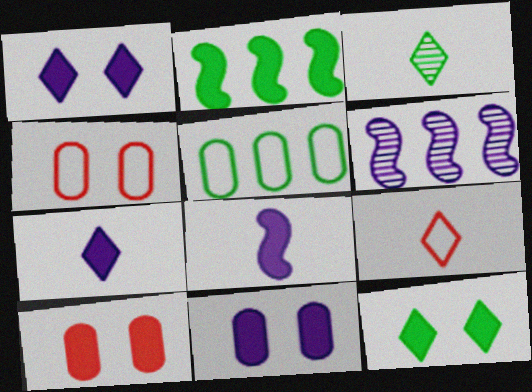[[2, 7, 10], 
[3, 7, 9]]